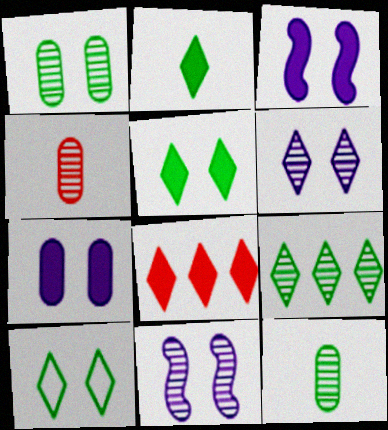[[2, 9, 10], 
[4, 9, 11]]